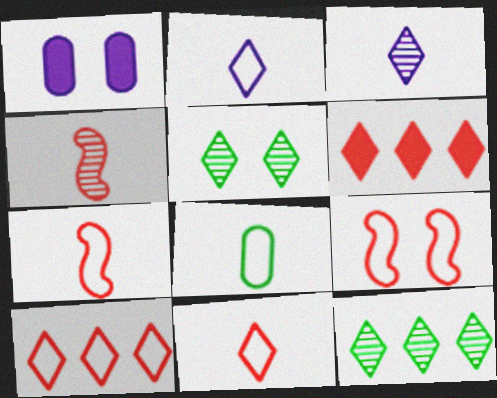[[1, 5, 9], 
[1, 7, 12], 
[2, 5, 6], 
[2, 7, 8]]